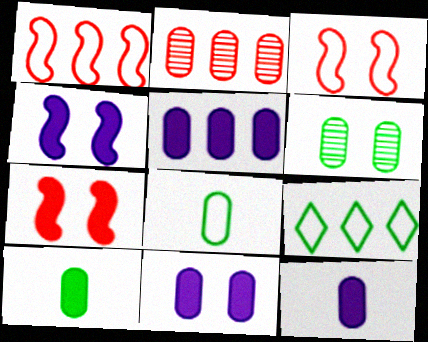[[2, 8, 11], 
[5, 11, 12]]